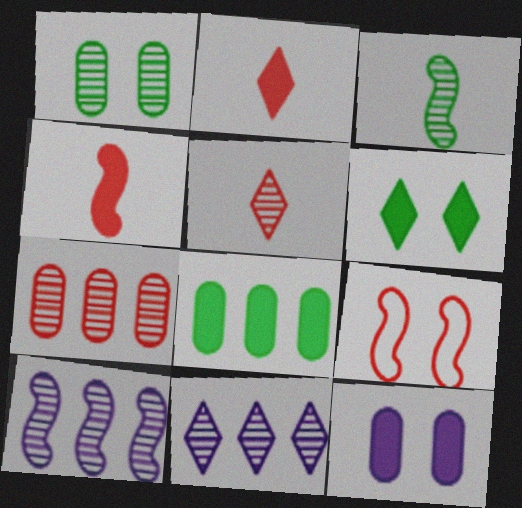[[1, 5, 10], 
[2, 7, 9]]